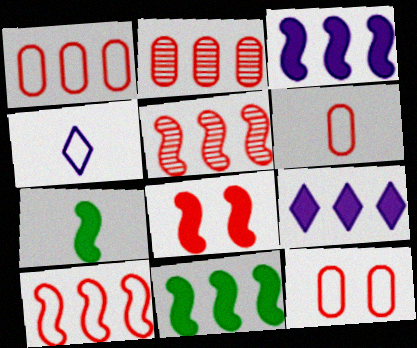[[1, 6, 12], 
[3, 7, 8]]